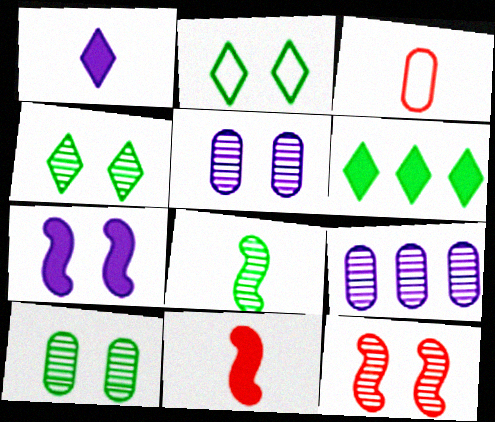[[1, 3, 8], 
[2, 9, 11], 
[4, 5, 12]]